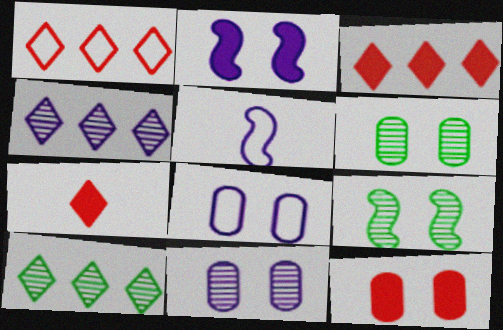[[3, 5, 6], 
[5, 10, 12], 
[6, 8, 12]]